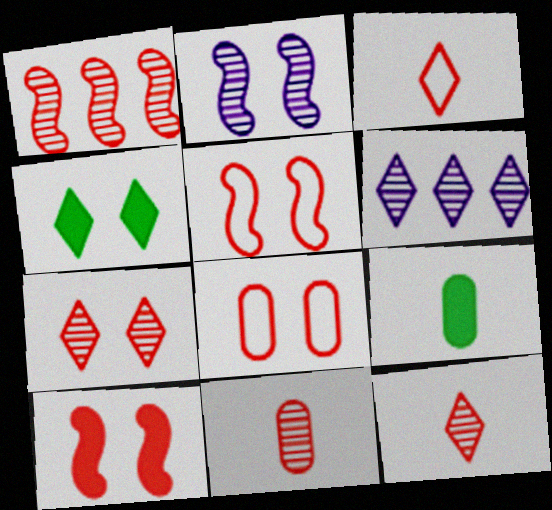[[1, 7, 11], 
[2, 4, 8], 
[3, 4, 6], 
[5, 6, 9], 
[7, 8, 10]]